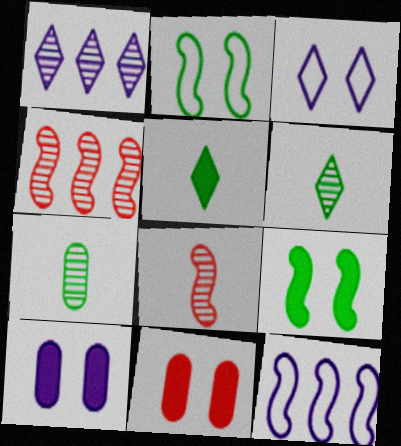[[6, 11, 12], 
[8, 9, 12]]